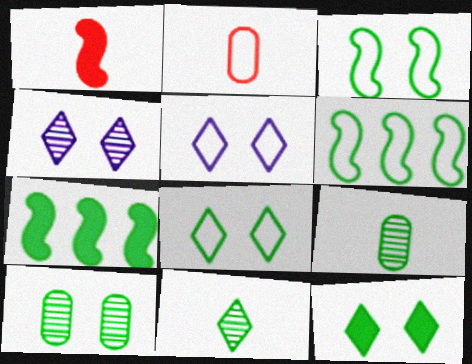[[2, 4, 7], 
[2, 5, 6], 
[3, 10, 12], 
[6, 9, 12], 
[7, 8, 9]]